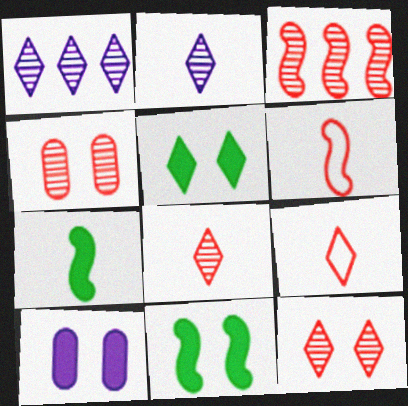[[1, 5, 9], 
[3, 4, 8]]